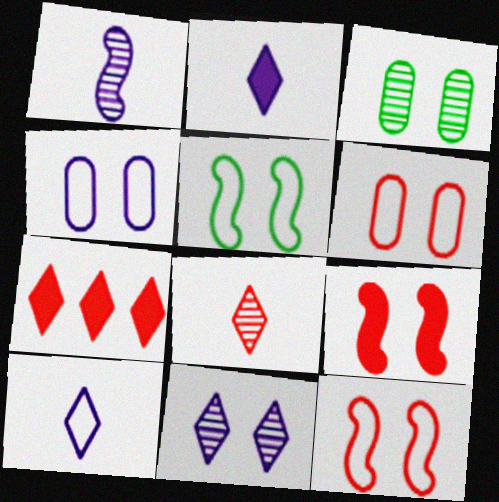[]